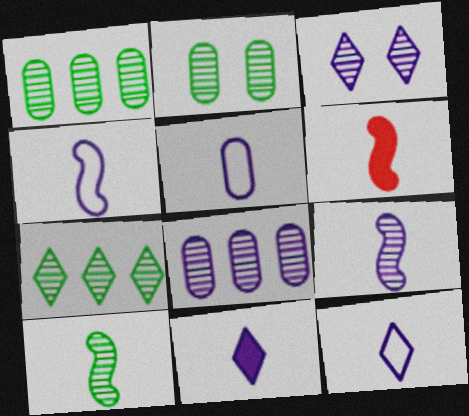[[2, 7, 10], 
[3, 8, 9], 
[4, 5, 12], 
[4, 6, 10], 
[5, 9, 11]]